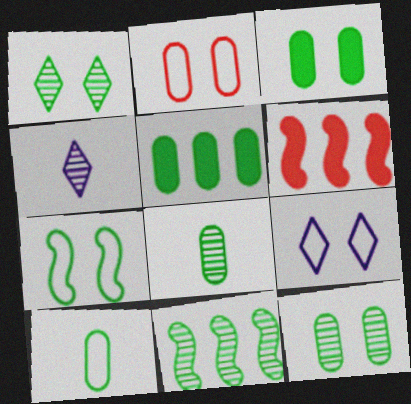[[1, 3, 7], 
[1, 8, 11], 
[2, 7, 9], 
[5, 10, 12], 
[6, 8, 9]]